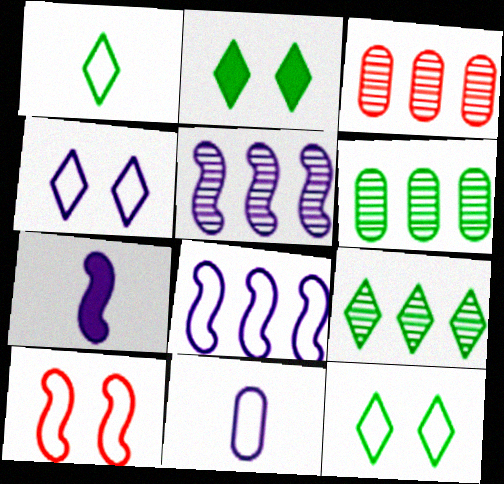[[1, 2, 9], 
[3, 5, 9], 
[3, 7, 12], 
[4, 8, 11]]